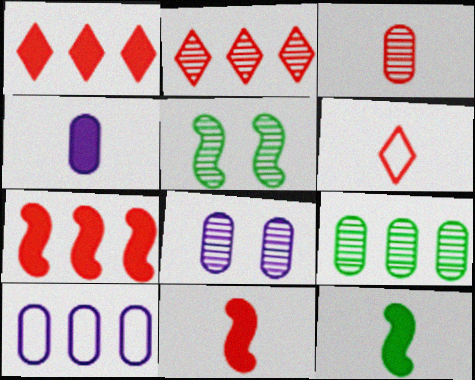[[3, 6, 11], 
[3, 8, 9], 
[4, 8, 10]]